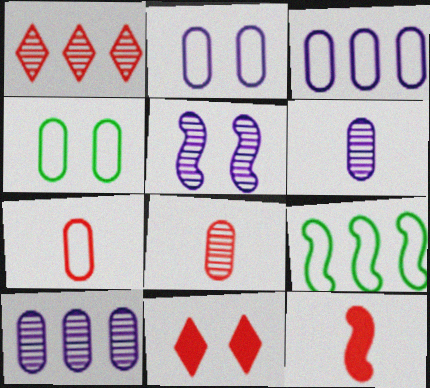[[3, 4, 7], 
[4, 5, 11], 
[5, 9, 12], 
[6, 9, 11]]